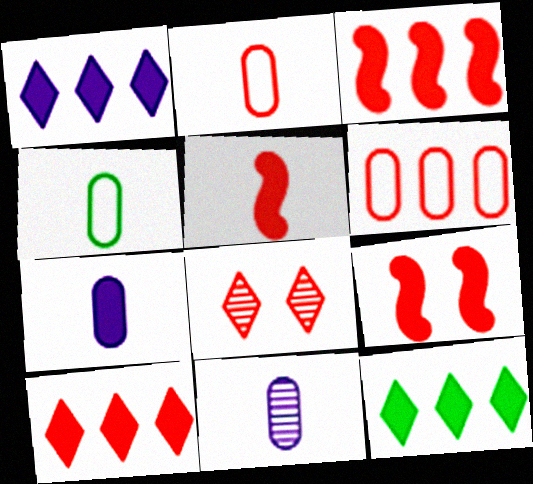[[1, 10, 12], 
[2, 3, 8], 
[3, 5, 9], 
[5, 6, 8], 
[7, 9, 12]]